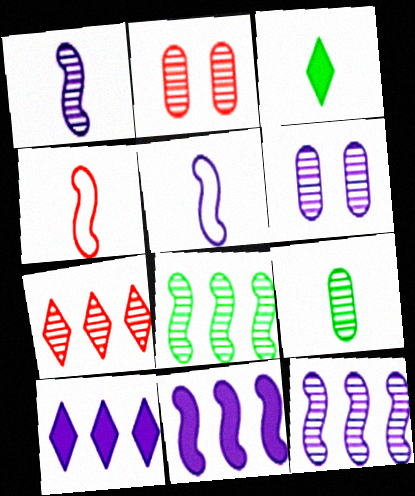[[5, 6, 10]]